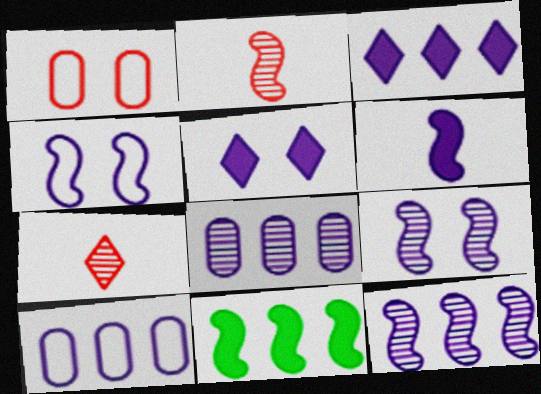[[2, 4, 11], 
[3, 10, 12], 
[4, 6, 12]]